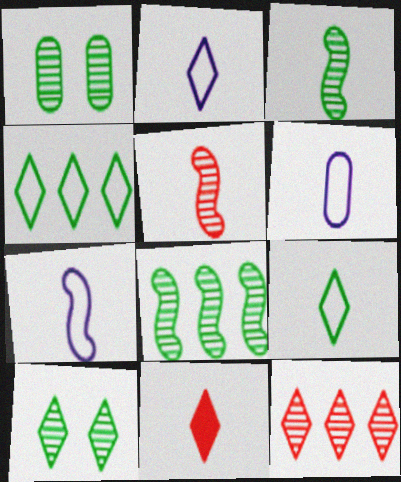[[2, 6, 7], 
[3, 6, 11]]